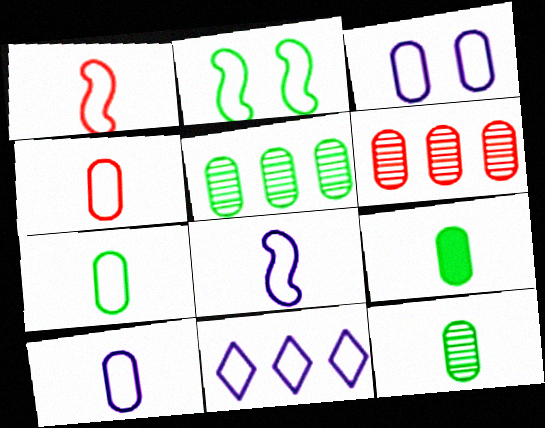[[2, 4, 11], 
[3, 6, 9], 
[3, 8, 11], 
[4, 7, 10], 
[7, 9, 12]]